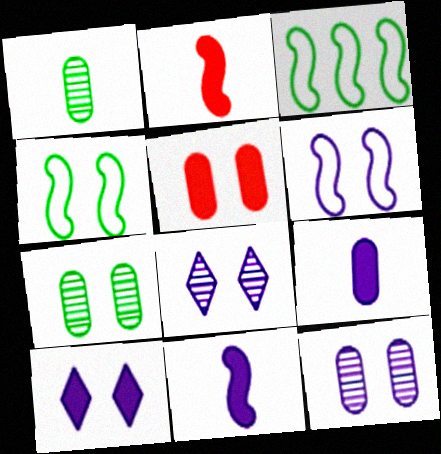[[4, 5, 8], 
[6, 10, 12]]